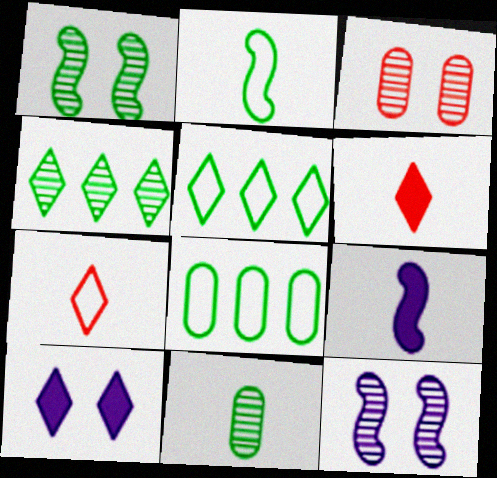[[1, 4, 11], 
[3, 5, 9], 
[4, 7, 10], 
[6, 8, 12], 
[7, 9, 11]]